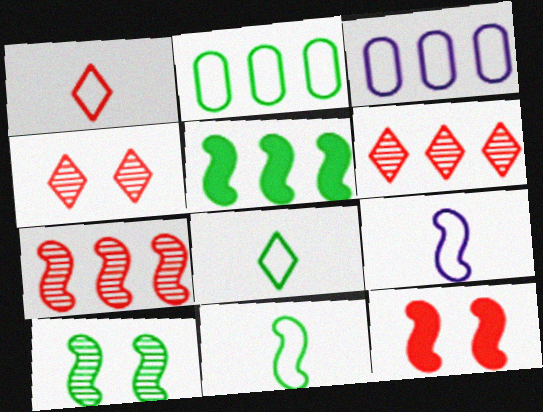[[3, 5, 6], 
[5, 10, 11]]